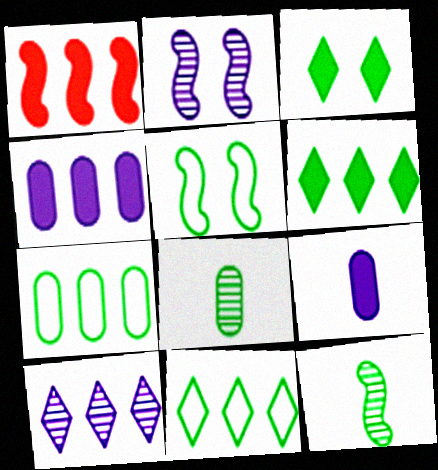[[1, 3, 9], 
[1, 4, 6], 
[1, 7, 10], 
[3, 7, 12], 
[5, 6, 8]]